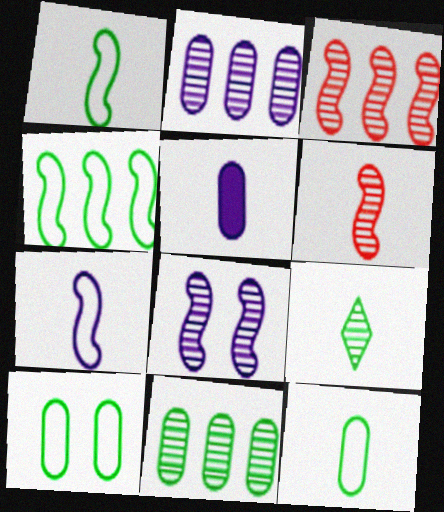[]